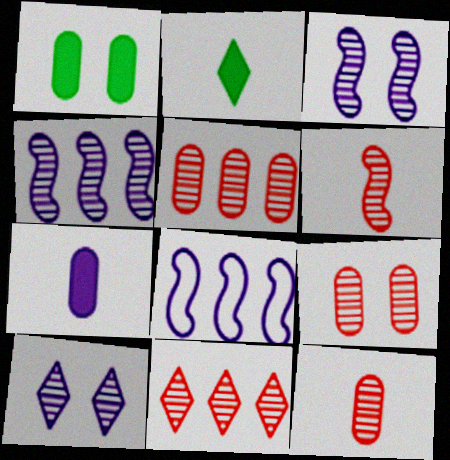[[2, 8, 9], 
[5, 9, 12], 
[6, 9, 11], 
[7, 8, 10]]